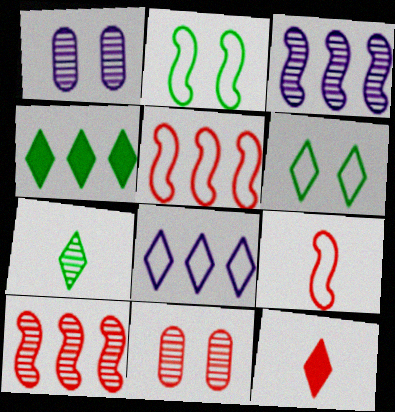[[1, 4, 9], 
[1, 7, 10], 
[3, 7, 11], 
[4, 6, 7], 
[5, 11, 12]]